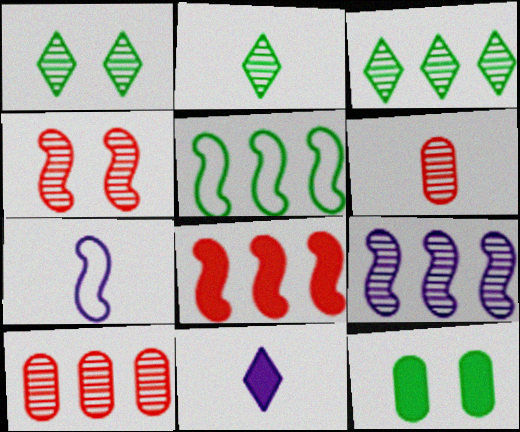[[1, 2, 3], 
[1, 6, 9], 
[2, 5, 12], 
[3, 9, 10], 
[5, 8, 9], 
[8, 11, 12]]